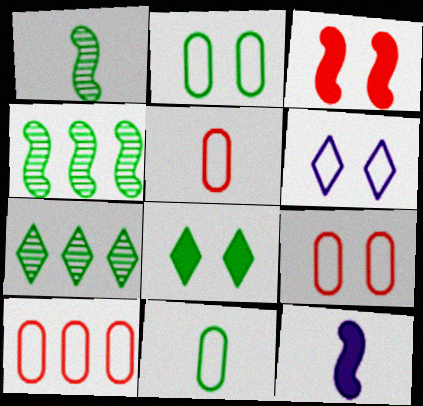[[4, 8, 11], 
[5, 9, 10], 
[7, 9, 12]]